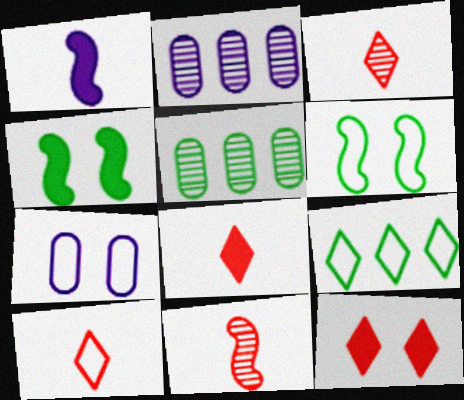[[2, 4, 10], 
[2, 6, 8], 
[3, 8, 10]]